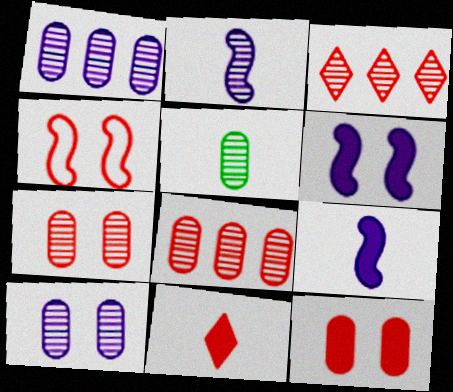[[1, 5, 7], 
[4, 8, 11], 
[5, 8, 10]]